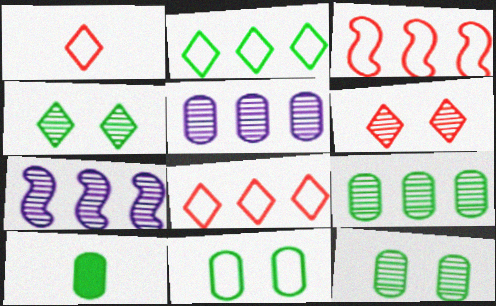[[9, 10, 11]]